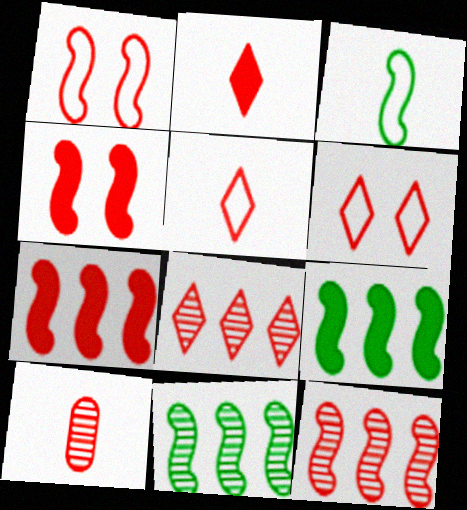[[2, 6, 8], 
[6, 7, 10]]